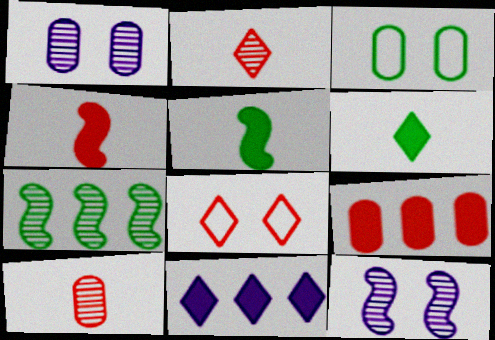[[1, 2, 7], 
[3, 6, 7]]